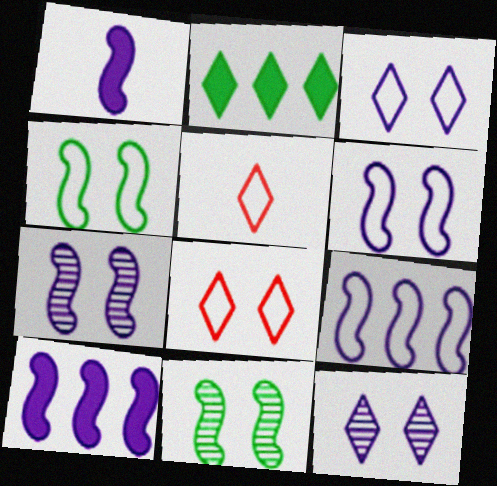[[1, 7, 9], 
[2, 5, 12]]